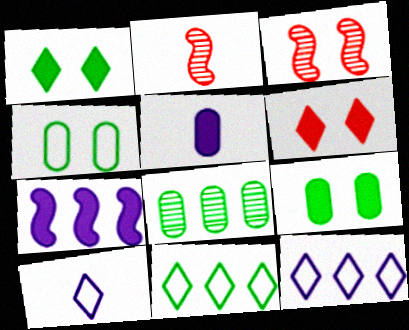[[2, 9, 12], 
[3, 5, 11]]